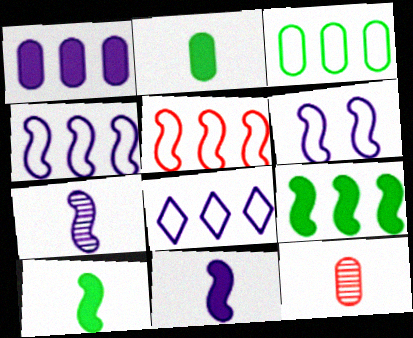[[3, 5, 8]]